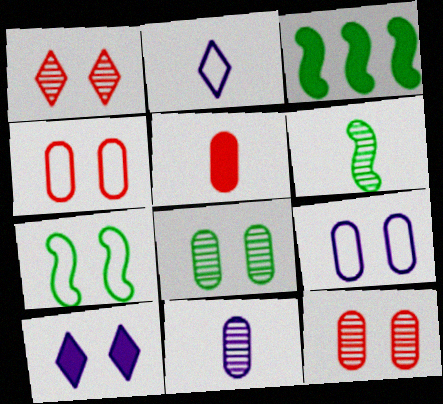[[2, 3, 12], 
[2, 5, 6], 
[3, 5, 10], 
[3, 6, 7], 
[7, 10, 12]]